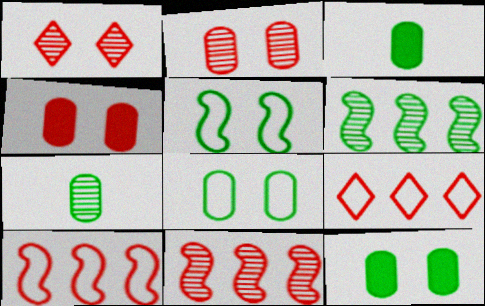[]